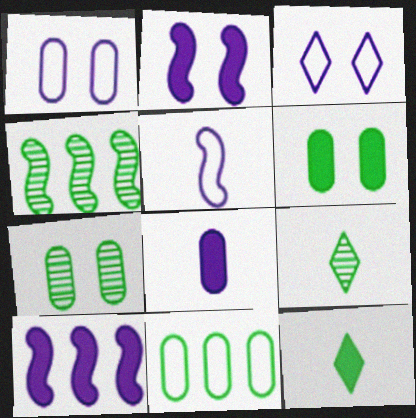[[4, 7, 9]]